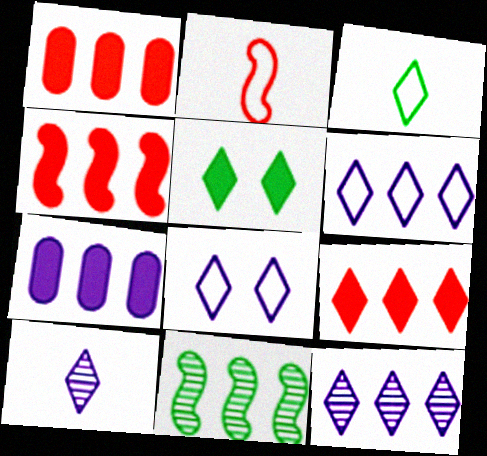[[1, 4, 9], 
[1, 6, 11]]